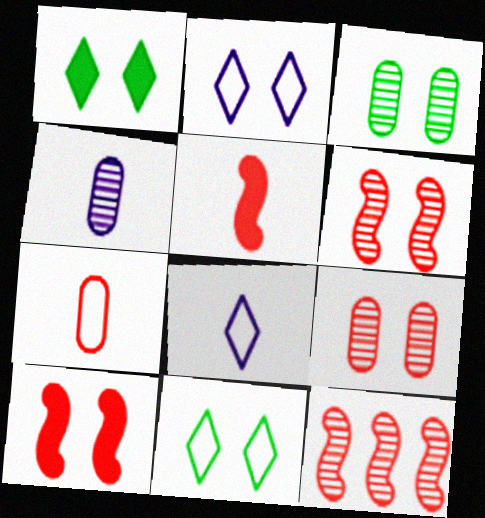[[2, 3, 10]]